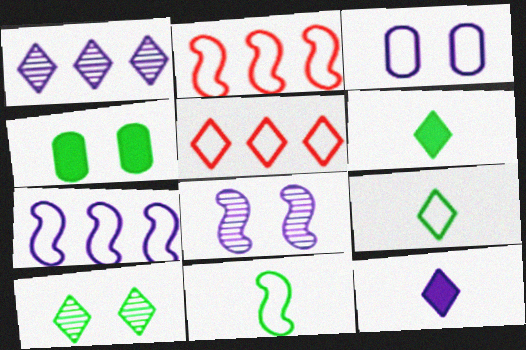[[2, 3, 9], 
[3, 5, 11], 
[5, 10, 12]]